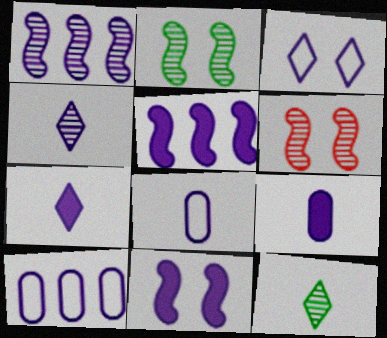[[1, 3, 9], 
[4, 10, 11]]